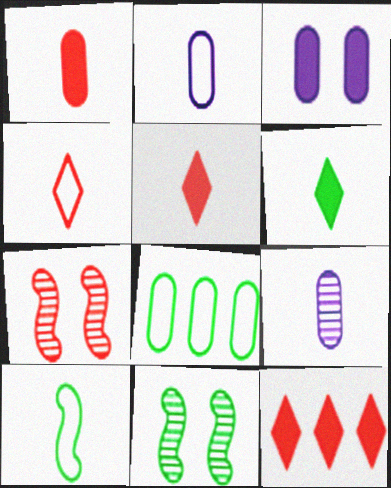[[2, 4, 10], 
[2, 11, 12], 
[5, 9, 10], 
[6, 8, 11]]